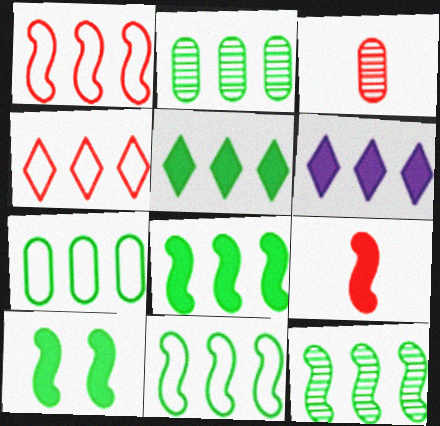[[1, 2, 6], 
[2, 5, 11], 
[5, 7, 12], 
[8, 11, 12]]